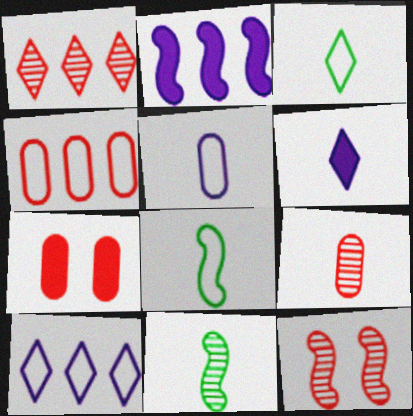[[1, 9, 12], 
[2, 8, 12], 
[4, 7, 9], 
[6, 8, 9], 
[7, 10, 11]]